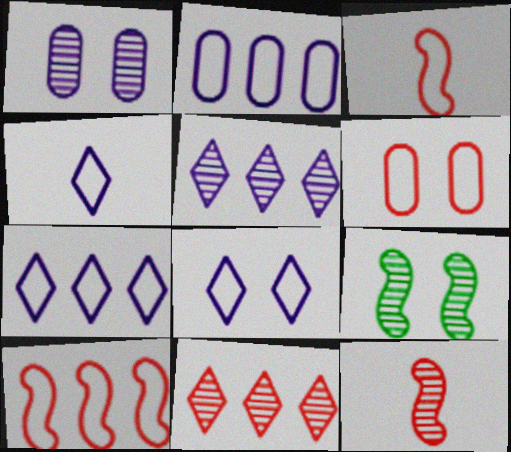[[4, 7, 8]]